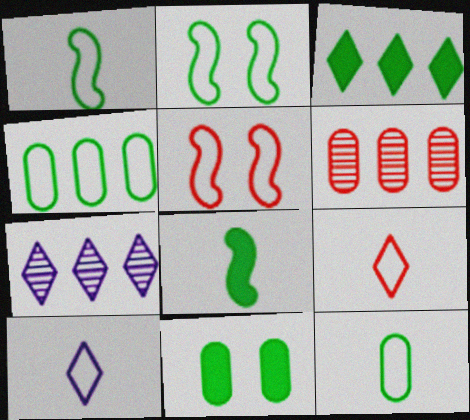[[3, 8, 11], 
[4, 5, 10]]